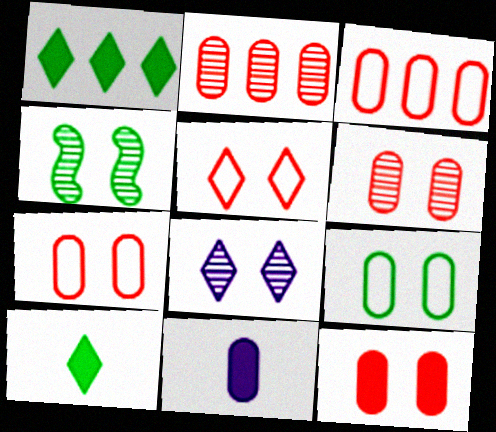[[2, 9, 11], 
[4, 6, 8], 
[6, 7, 12]]